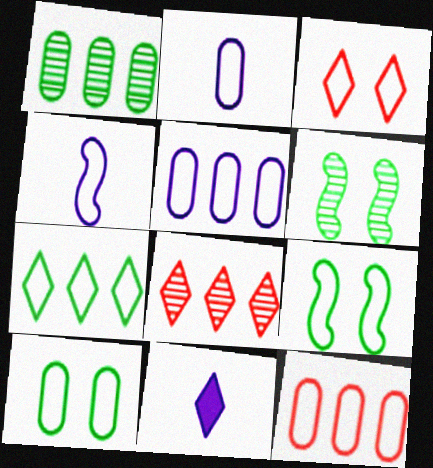[[2, 10, 12], 
[6, 11, 12]]